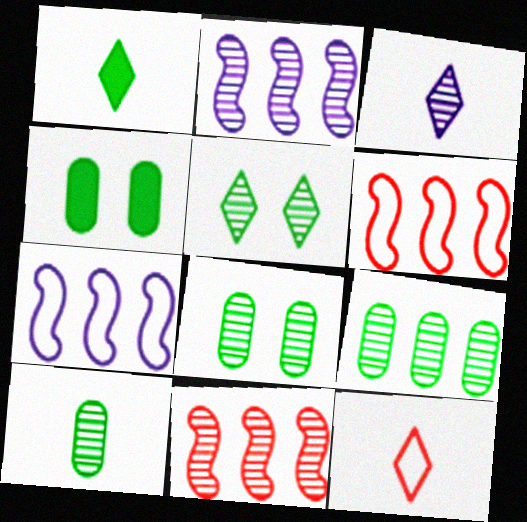[[1, 3, 12], 
[2, 4, 12], 
[3, 4, 6], 
[3, 8, 11], 
[8, 9, 10]]